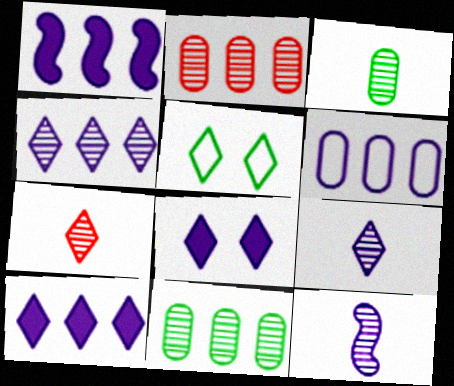[[1, 4, 6], 
[3, 7, 12], 
[5, 7, 10], 
[6, 8, 12]]